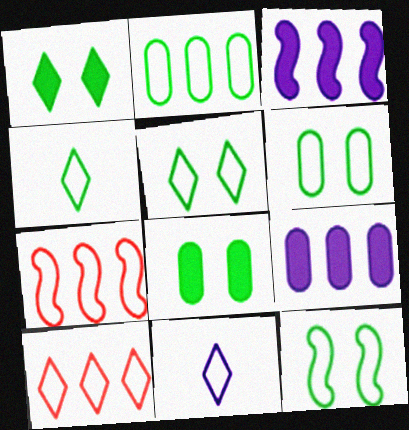[[2, 4, 12], 
[5, 6, 12], 
[5, 10, 11], 
[6, 7, 11]]